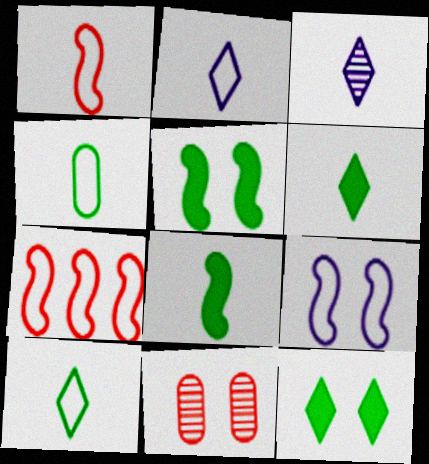[[1, 2, 4], 
[9, 11, 12]]